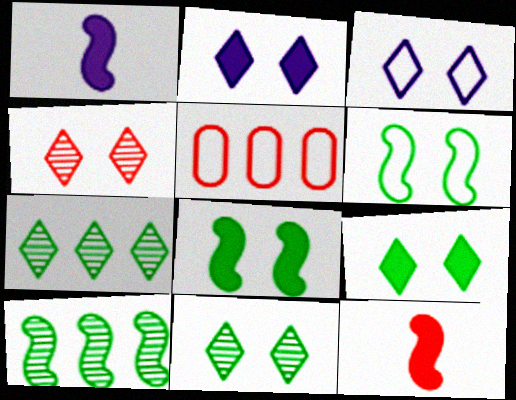[[1, 5, 11], 
[3, 4, 9], 
[4, 5, 12]]